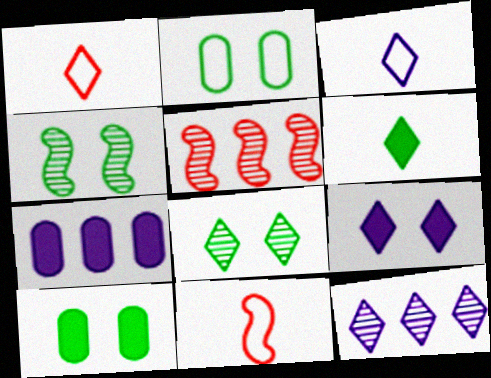[[1, 4, 7], 
[3, 5, 10], 
[3, 9, 12], 
[7, 8, 11], 
[10, 11, 12]]